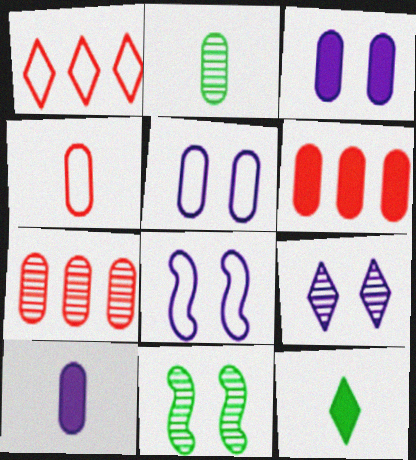[[1, 9, 12], 
[1, 10, 11], 
[2, 4, 10], 
[2, 5, 6], 
[3, 8, 9], 
[7, 8, 12]]